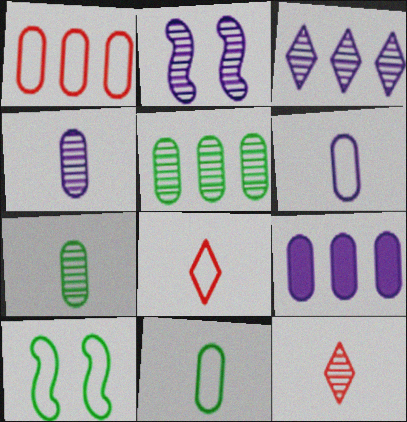[[1, 5, 9], 
[2, 3, 4], 
[2, 5, 12], 
[9, 10, 12]]